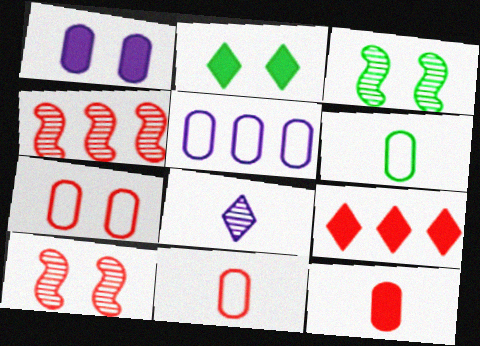[[5, 6, 7], 
[9, 10, 11]]